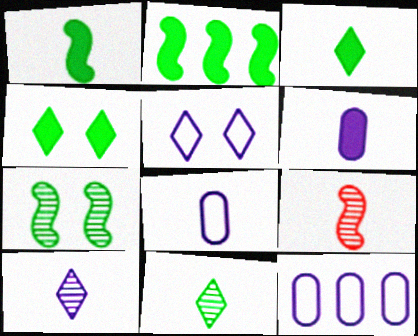[[3, 8, 9], 
[4, 9, 12]]